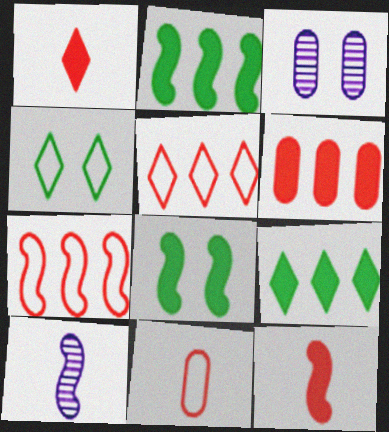[[4, 6, 10], 
[7, 8, 10]]